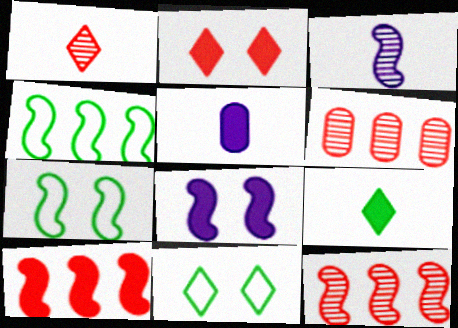[[3, 7, 10], 
[5, 11, 12]]